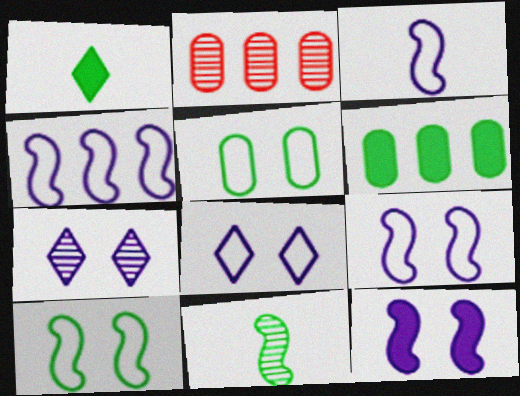[[1, 2, 9], 
[2, 7, 11], 
[3, 4, 9]]